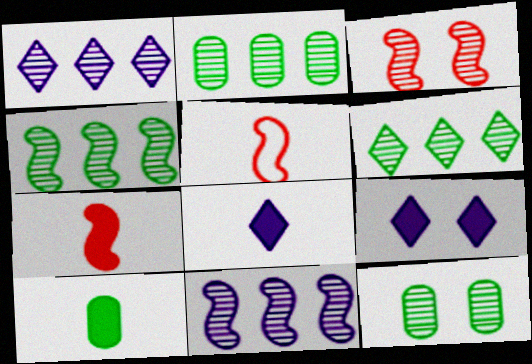[[2, 4, 6], 
[2, 5, 9], 
[7, 8, 10]]